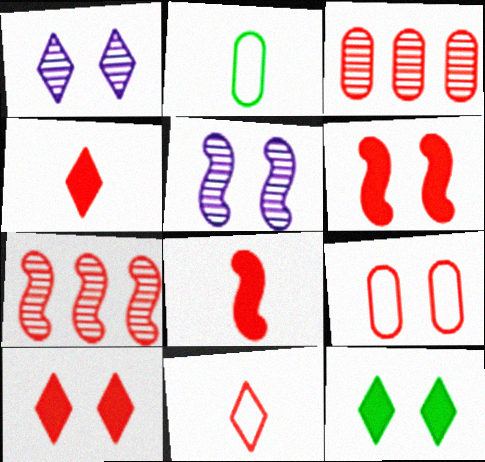[[3, 6, 11], 
[4, 7, 9], 
[5, 9, 12]]